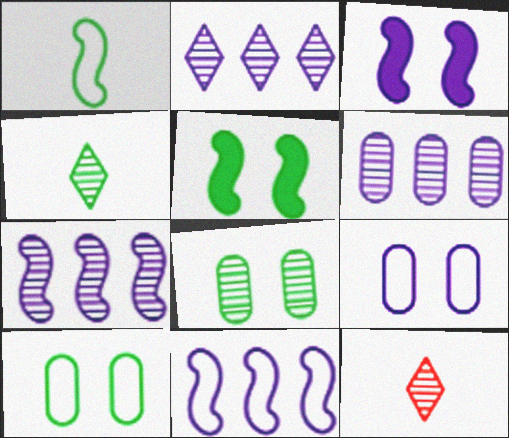[[2, 6, 7], 
[7, 8, 12]]